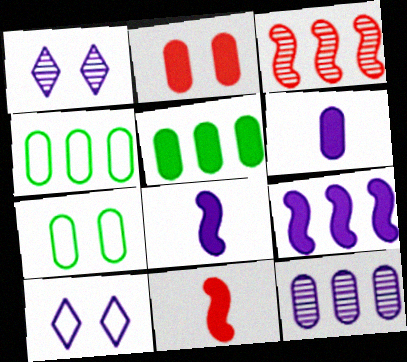[[1, 4, 11], 
[2, 5, 6], 
[8, 10, 12]]